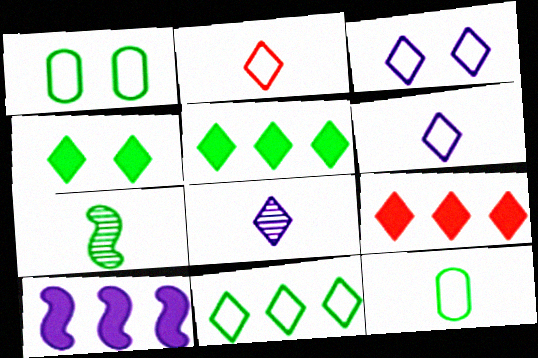[[1, 5, 7], 
[2, 3, 11]]